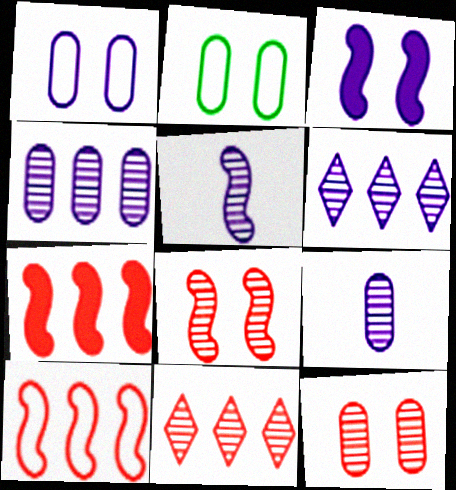[]